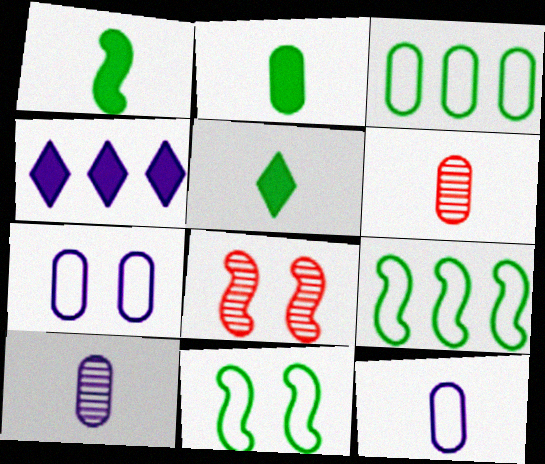[[1, 2, 5], 
[2, 6, 12], 
[4, 6, 11]]